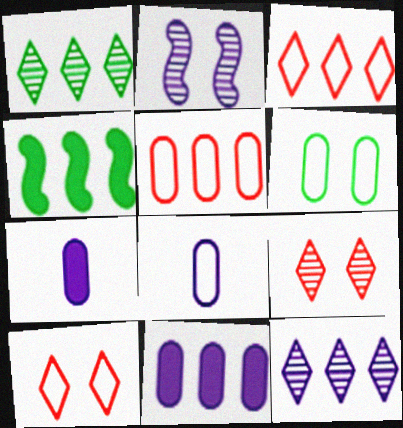[[4, 5, 12], 
[4, 8, 9], 
[5, 6, 8]]